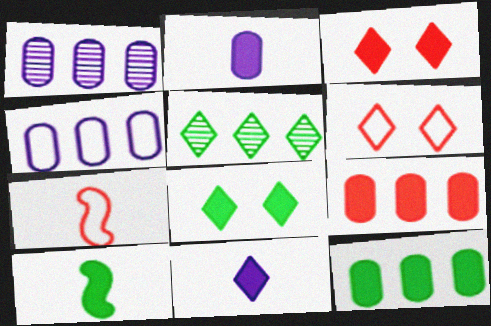[[1, 6, 10], 
[1, 7, 8], 
[5, 6, 11], 
[8, 10, 12]]